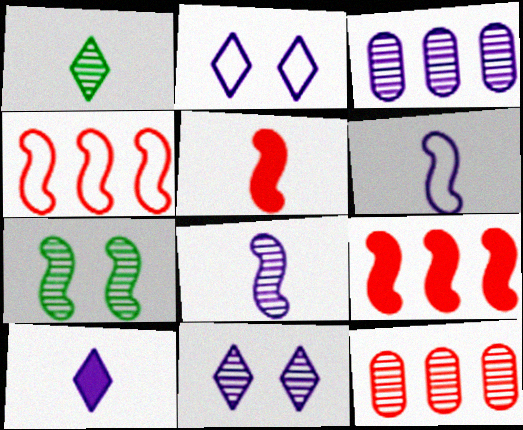[[3, 8, 11], 
[6, 7, 9]]